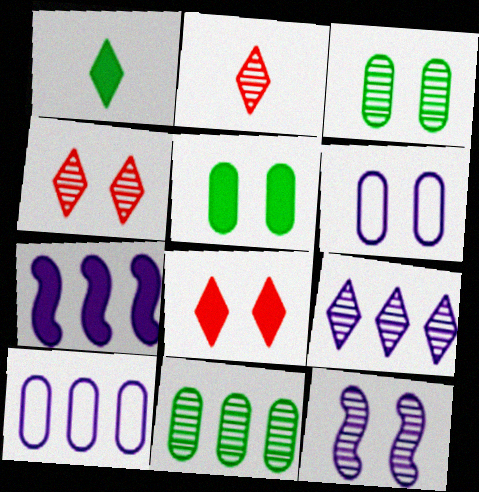[[2, 11, 12], 
[3, 4, 12], 
[7, 9, 10]]